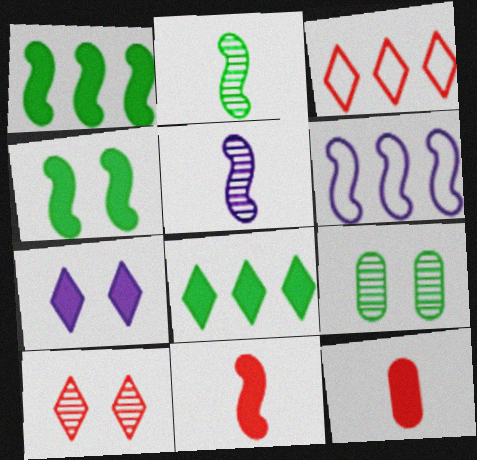[[1, 7, 12]]